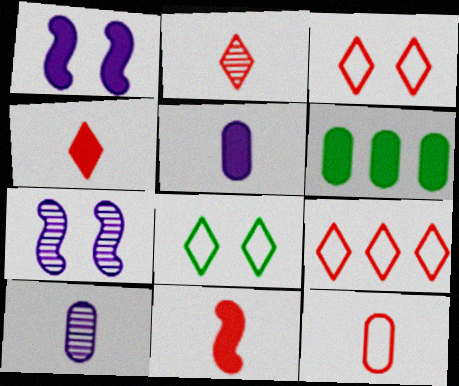[[1, 4, 6], 
[2, 11, 12]]